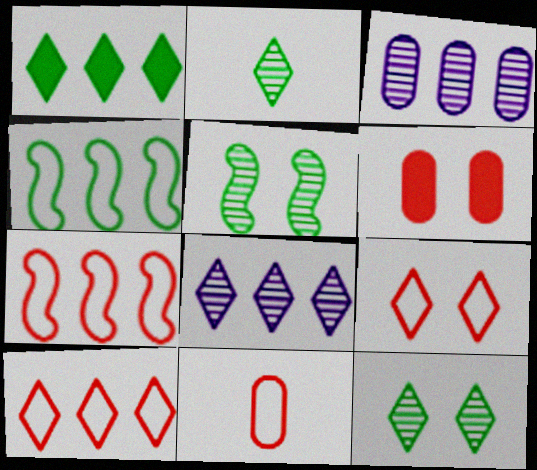[[1, 3, 7], 
[1, 8, 10], 
[7, 9, 11]]